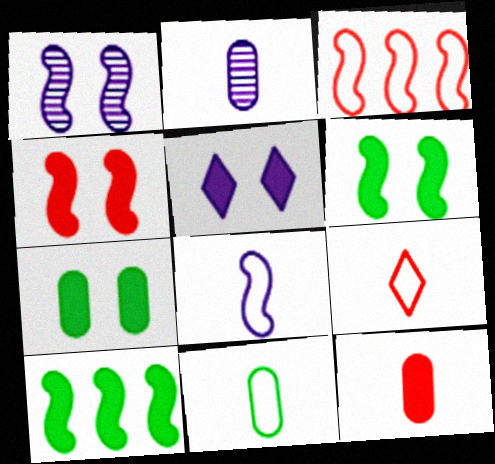[[2, 11, 12], 
[4, 5, 7], 
[5, 10, 12], 
[8, 9, 11]]